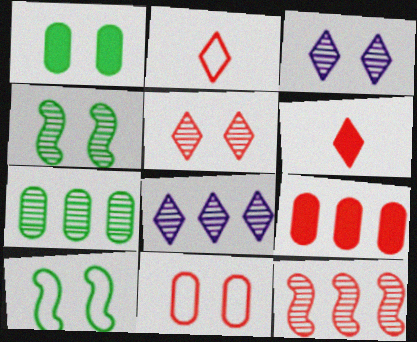[[6, 11, 12], 
[7, 8, 12]]